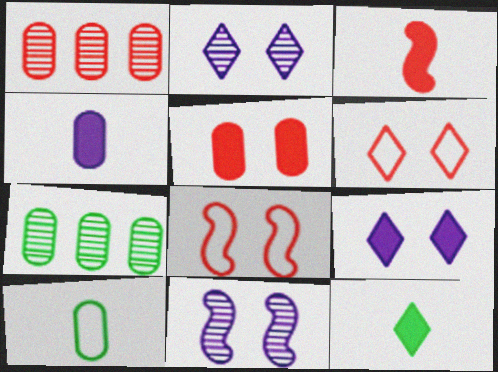[[1, 3, 6], 
[3, 4, 12]]